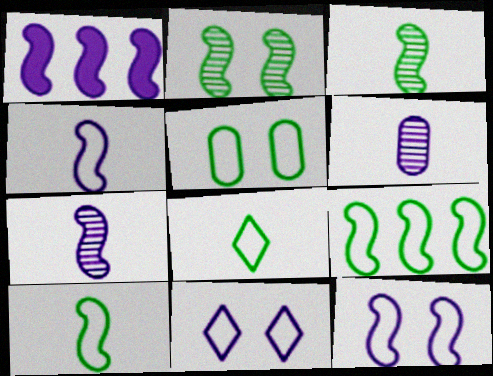[[1, 6, 11], 
[1, 7, 12], 
[5, 8, 9]]